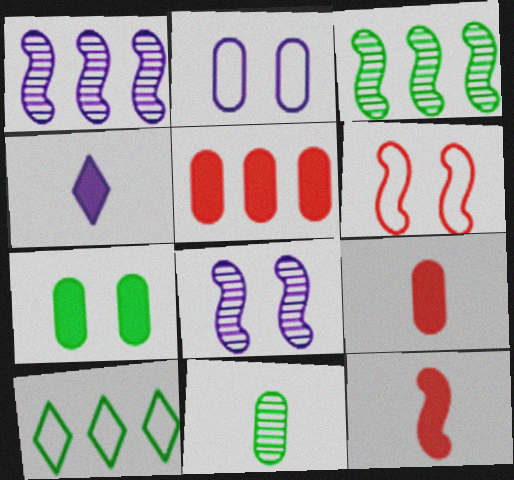[[1, 2, 4], 
[1, 5, 10], 
[2, 5, 11], 
[8, 9, 10]]